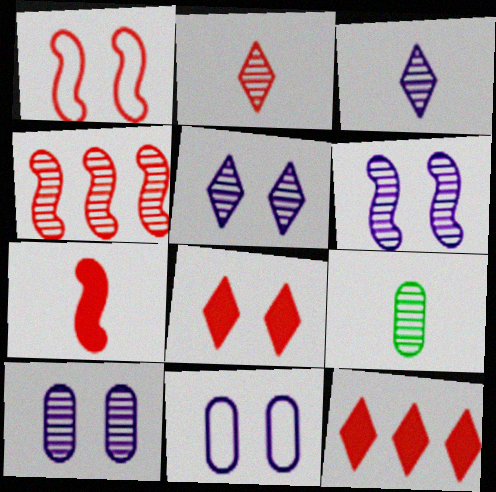[[1, 4, 7], 
[4, 5, 9], 
[5, 6, 10]]